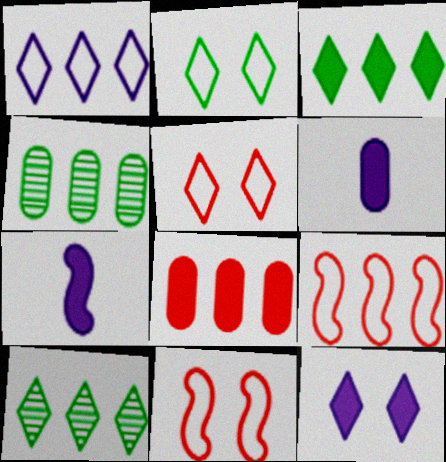[[4, 5, 7], 
[6, 10, 11]]